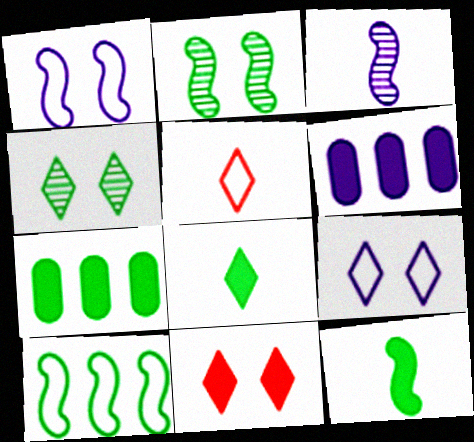[[2, 5, 6], 
[2, 10, 12], 
[3, 6, 9], 
[4, 9, 11], 
[6, 11, 12]]